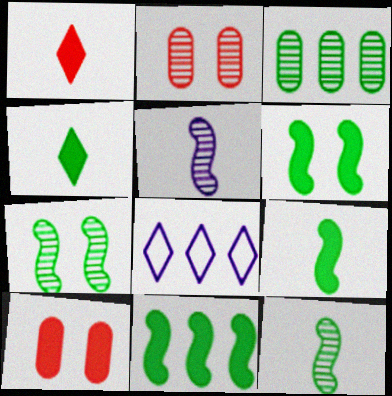[[2, 8, 9], 
[6, 9, 11], 
[8, 10, 12]]